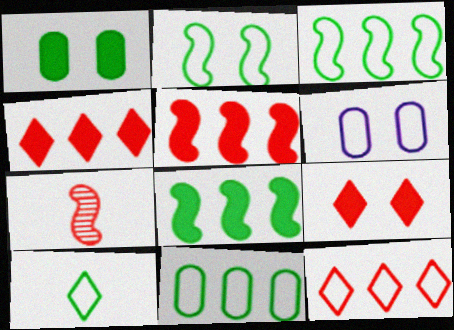[[2, 10, 11]]